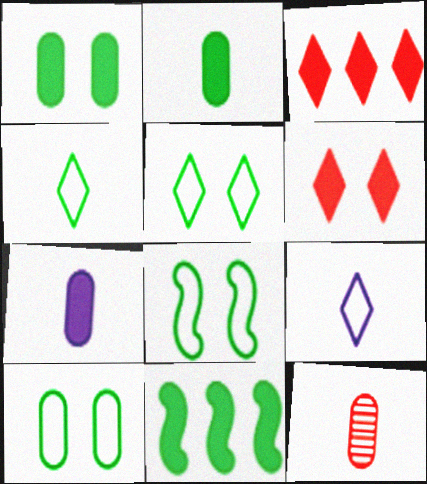[[5, 8, 10], 
[6, 7, 11]]